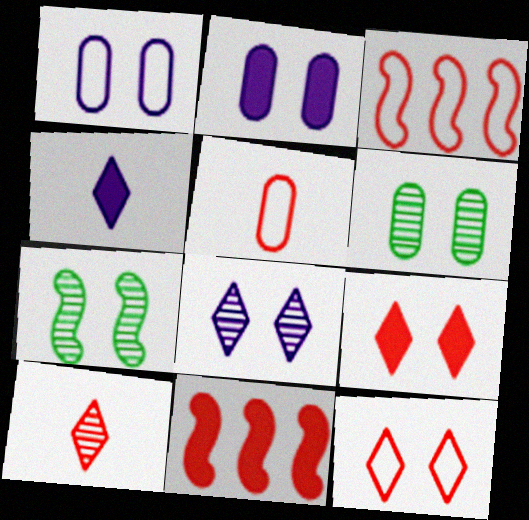[[1, 7, 9], 
[2, 7, 12], 
[3, 4, 6], 
[3, 5, 12]]